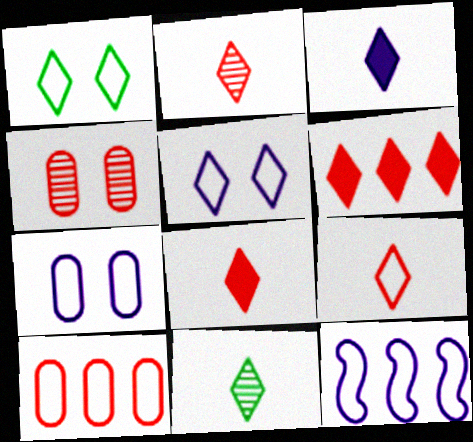[[2, 8, 9], 
[3, 9, 11], 
[5, 6, 11]]